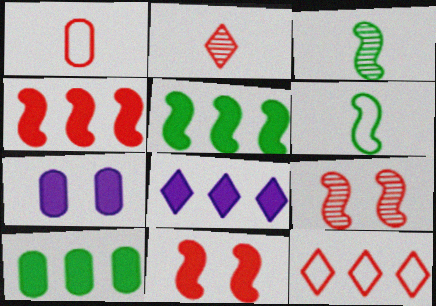[[3, 7, 12], 
[4, 8, 10]]